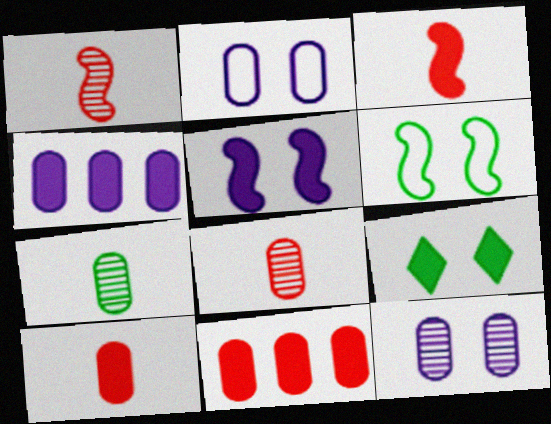[[2, 7, 11], 
[3, 4, 9]]